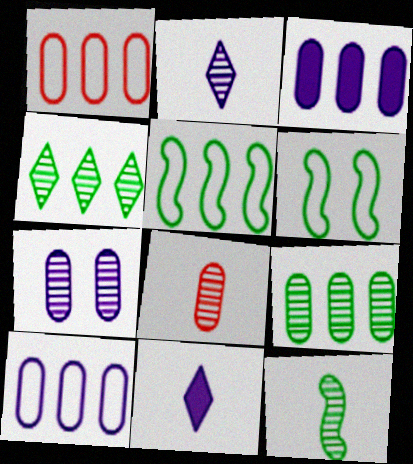[[1, 3, 9], 
[2, 8, 12], 
[7, 8, 9]]